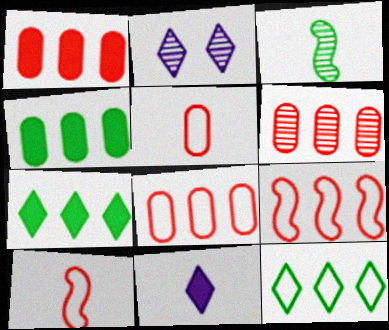[[1, 6, 8], 
[2, 3, 6], 
[2, 4, 10], 
[3, 5, 11]]